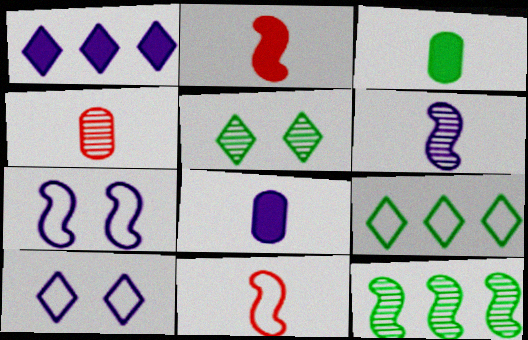[[2, 7, 12]]